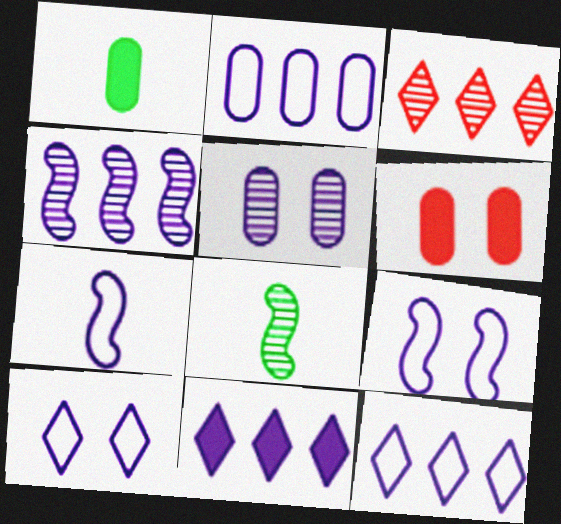[[1, 3, 9], 
[2, 4, 11], 
[2, 7, 10], 
[3, 5, 8], 
[5, 7, 11], 
[6, 8, 12]]